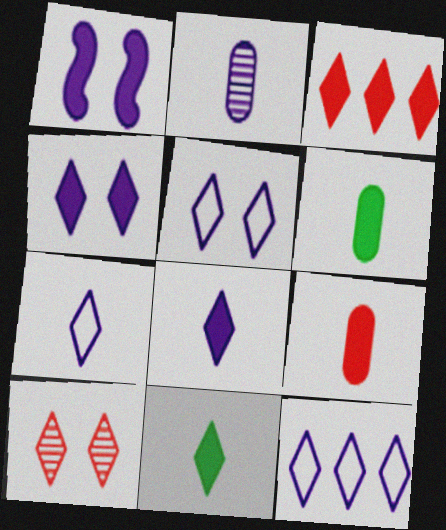[[1, 2, 12], 
[1, 3, 6], 
[3, 4, 11], 
[5, 7, 12], 
[10, 11, 12]]